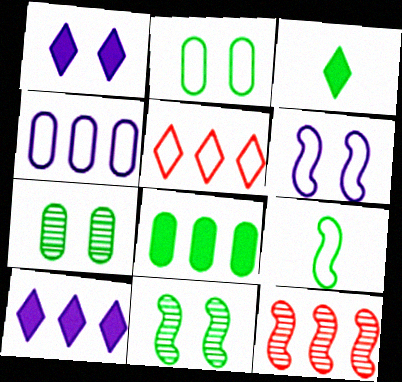[]